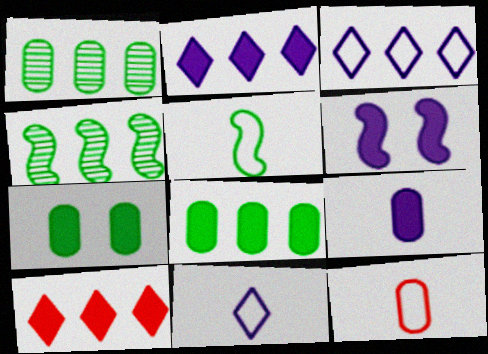[[2, 6, 9], 
[5, 11, 12]]